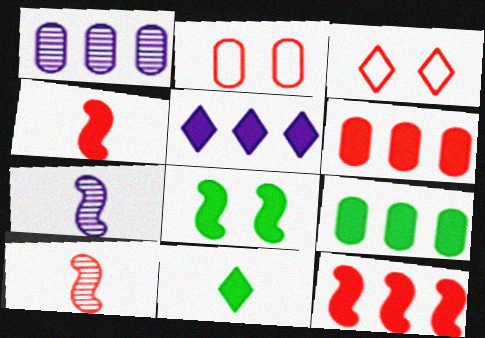[[3, 6, 10], 
[3, 7, 9], 
[5, 9, 12], 
[8, 9, 11]]